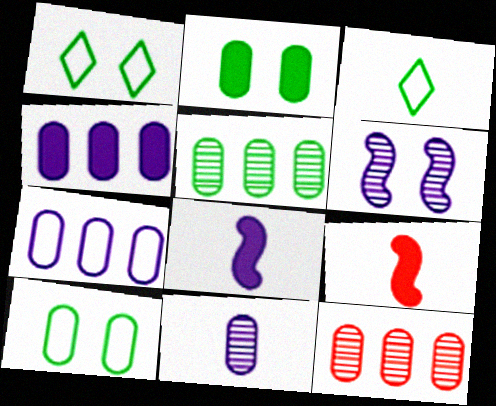[[1, 8, 12], 
[3, 9, 11]]